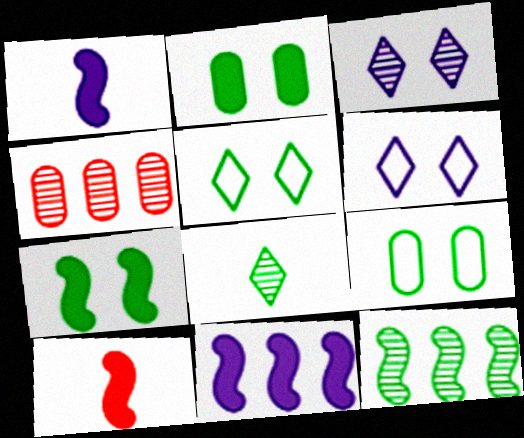[[1, 4, 5], 
[7, 10, 11]]